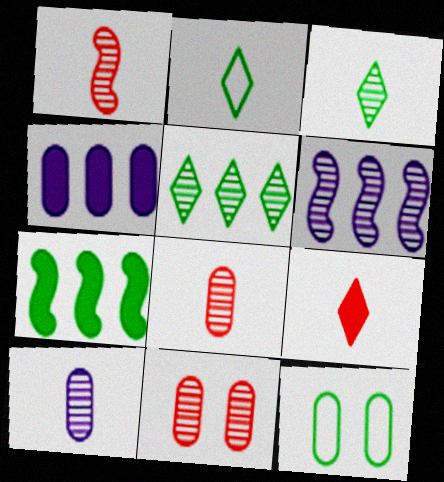[[1, 3, 10], 
[3, 6, 11], 
[3, 7, 12], 
[4, 8, 12], 
[6, 9, 12]]